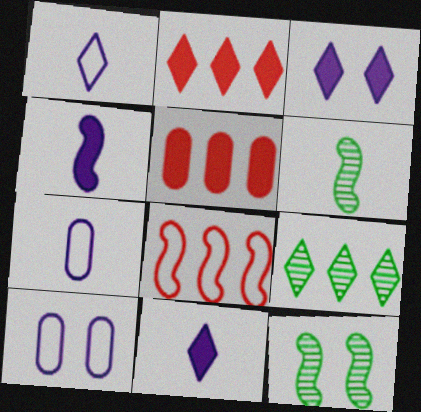[[1, 5, 12], 
[2, 6, 10], 
[2, 7, 12], 
[4, 8, 12]]